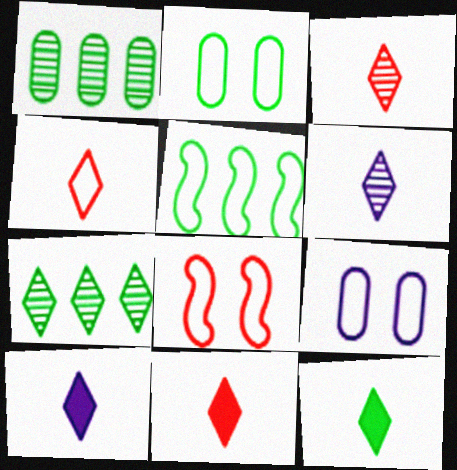[[1, 8, 10], 
[3, 4, 11], 
[4, 5, 9], 
[4, 6, 12], 
[10, 11, 12]]